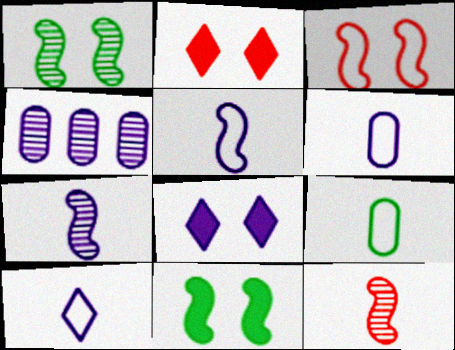[[4, 5, 8], 
[5, 6, 10]]